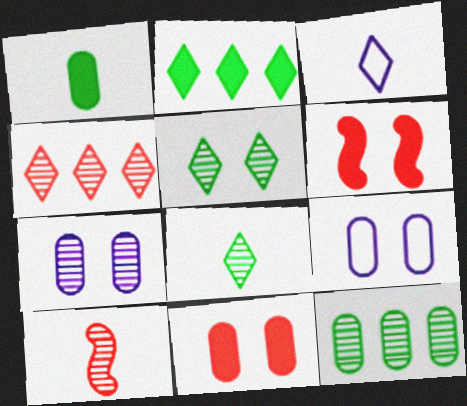[[1, 3, 10], 
[2, 9, 10], 
[3, 6, 12], 
[5, 6, 9]]